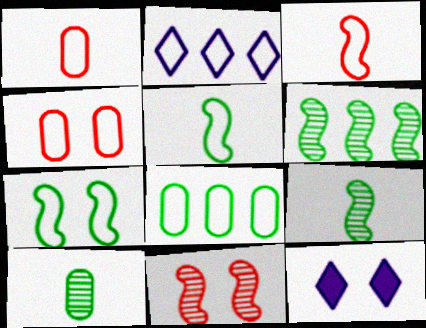[[1, 2, 7], 
[1, 6, 12], 
[2, 4, 5]]